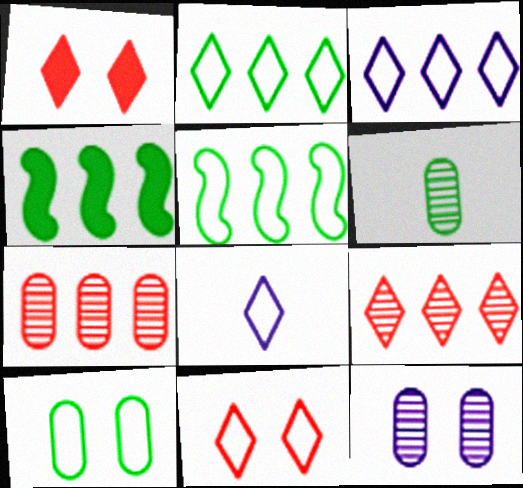[[2, 8, 11], 
[3, 4, 7], 
[6, 7, 12]]